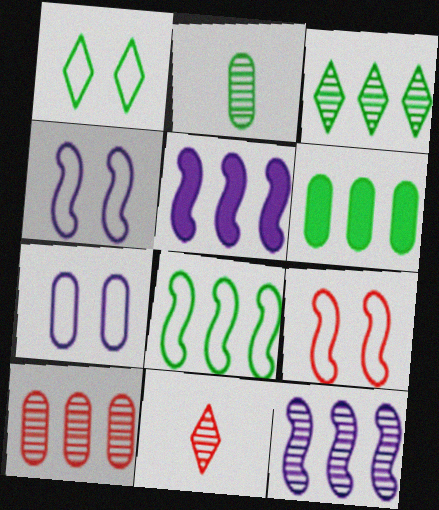[[1, 7, 9], 
[3, 6, 8], 
[3, 10, 12], 
[4, 6, 11]]